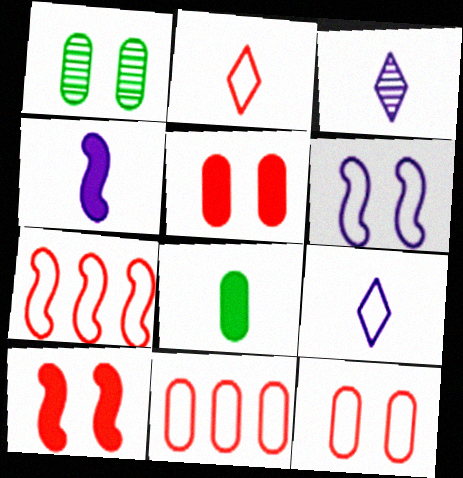[[2, 7, 12]]